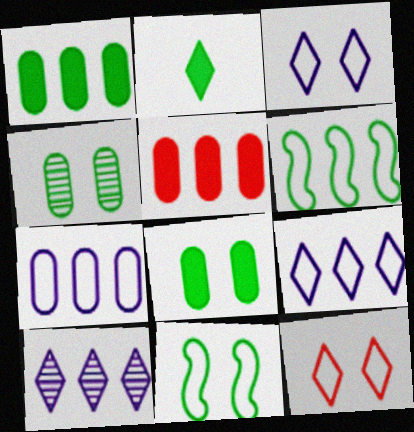[[2, 4, 6], 
[2, 10, 12], 
[5, 6, 10]]